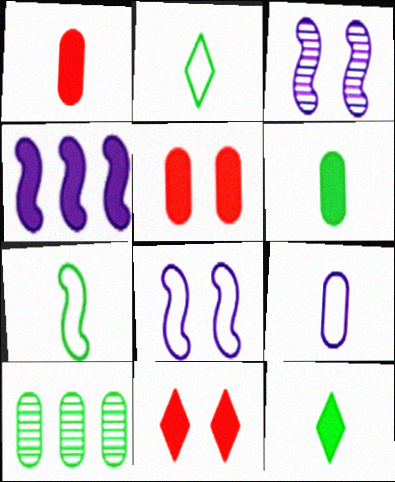[[4, 5, 12], 
[4, 6, 11], 
[5, 9, 10]]